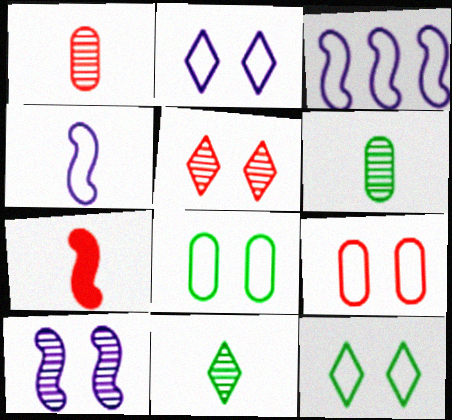[]